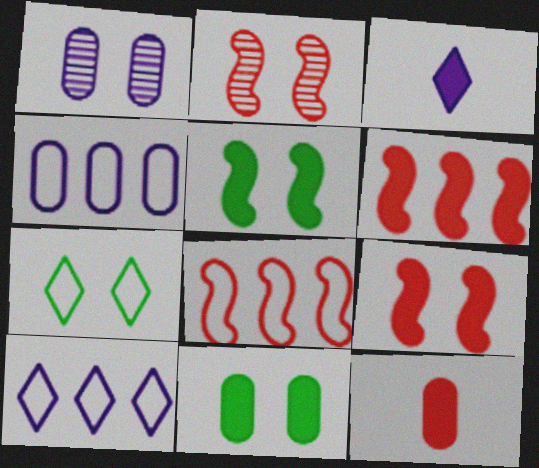[[1, 7, 9], 
[3, 6, 11]]